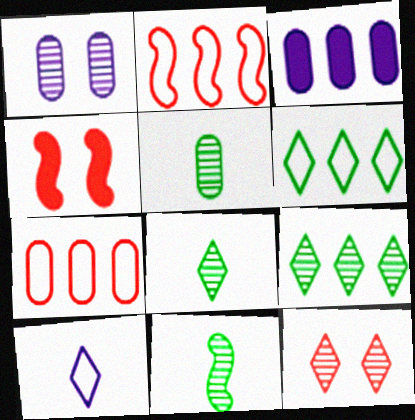[[2, 3, 9], 
[5, 8, 11]]